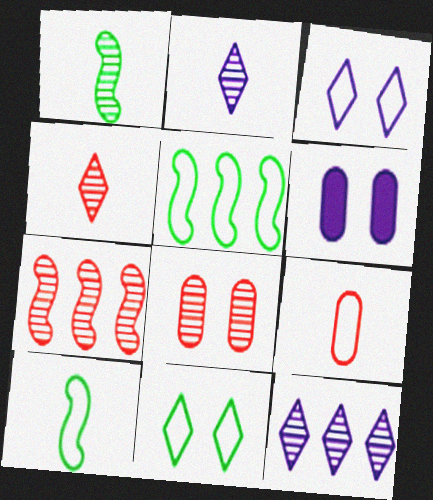[[1, 8, 12], 
[3, 5, 9], 
[4, 5, 6], 
[4, 7, 8]]